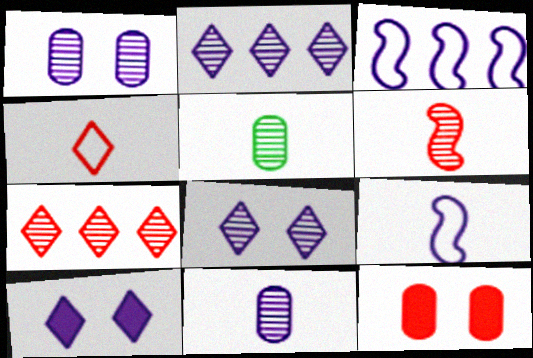[[3, 10, 11]]